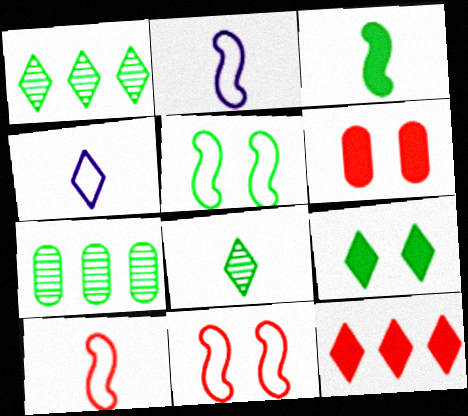[[1, 2, 6]]